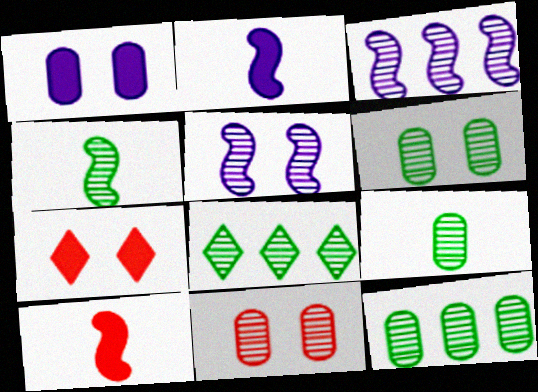[[4, 6, 8], 
[6, 9, 12]]